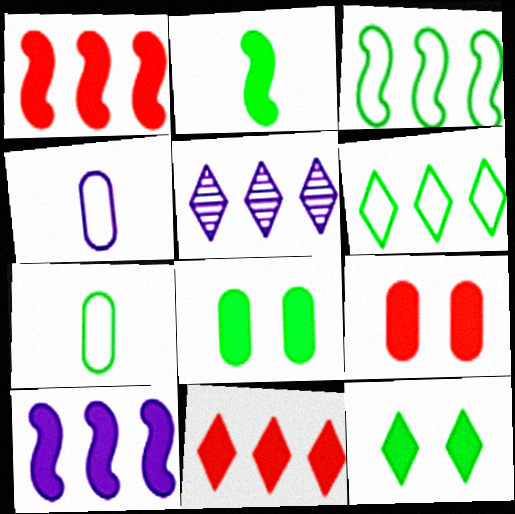[[5, 6, 11]]